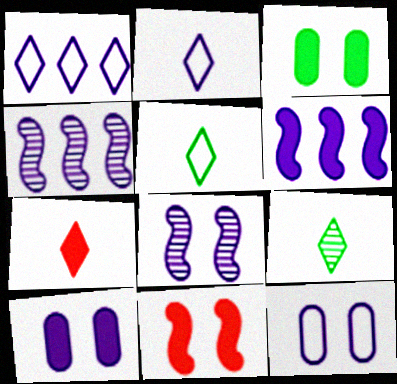[[2, 4, 10], 
[2, 7, 9], 
[3, 6, 7]]